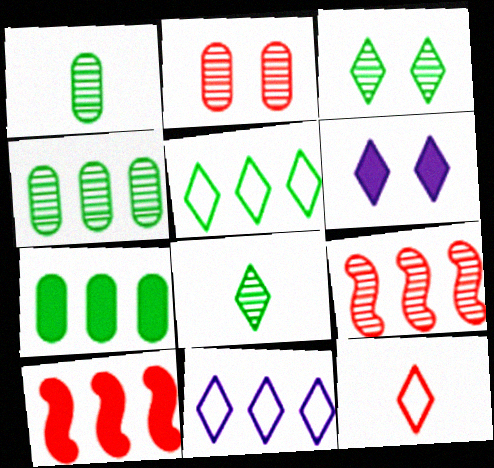[[2, 10, 12], 
[4, 10, 11], 
[7, 9, 11]]